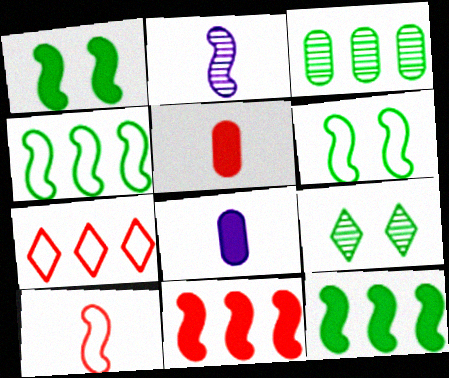[[2, 6, 11]]